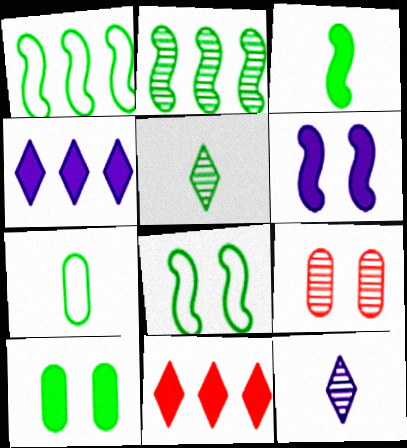[[1, 5, 10], 
[2, 3, 8], 
[2, 9, 12], 
[3, 5, 7]]